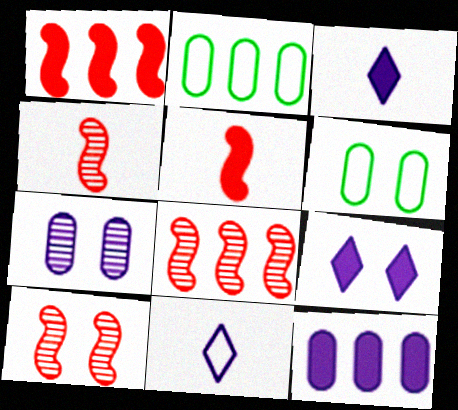[[2, 3, 10], 
[2, 4, 9], 
[3, 6, 8], 
[4, 8, 10], 
[6, 9, 10]]